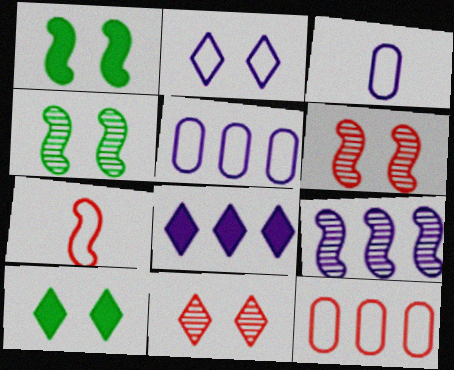[[1, 7, 9], 
[2, 10, 11], 
[5, 8, 9]]